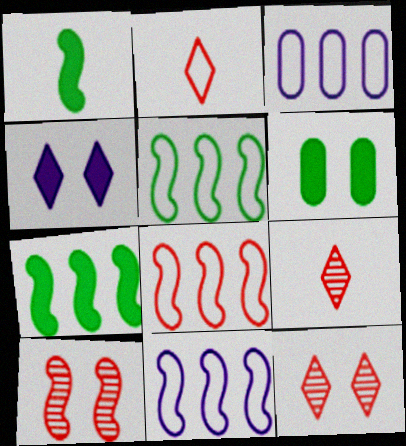[[1, 3, 12], 
[1, 10, 11], 
[5, 8, 11], 
[6, 9, 11]]